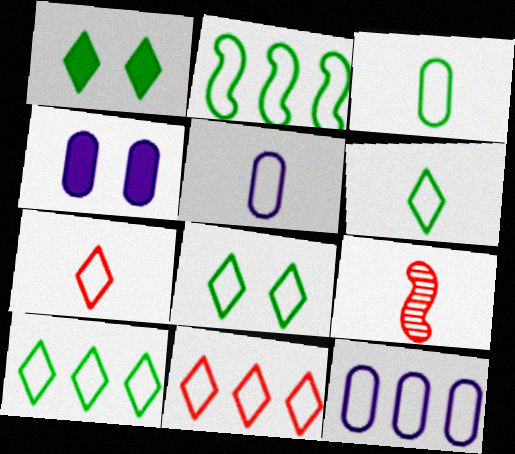[[1, 9, 12], 
[2, 3, 8], 
[2, 11, 12], 
[4, 9, 10], 
[6, 8, 10]]